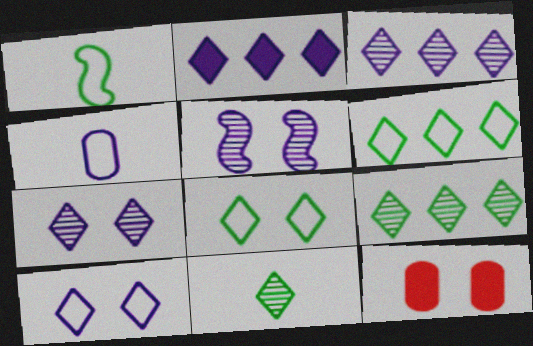[[1, 3, 12], 
[2, 4, 5], 
[5, 8, 12]]